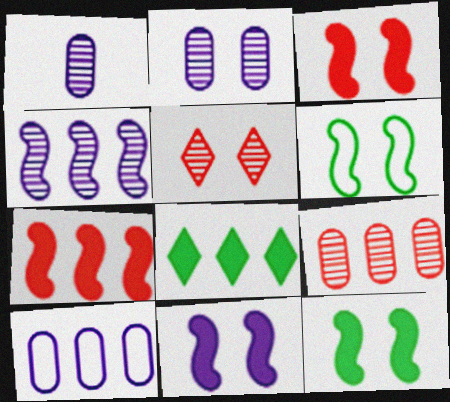[[3, 11, 12]]